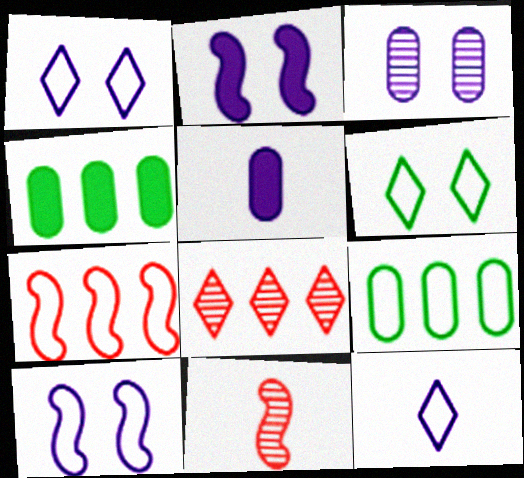[[1, 2, 3], 
[1, 4, 11]]